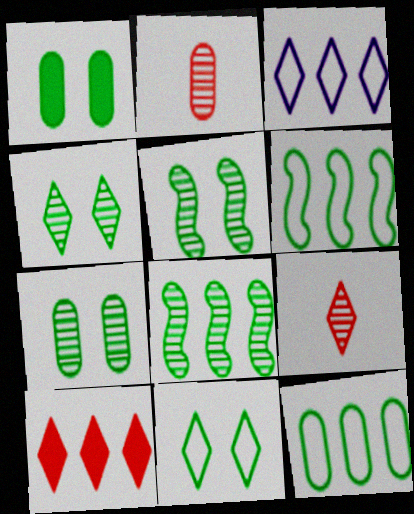[[1, 5, 11], 
[4, 5, 7]]